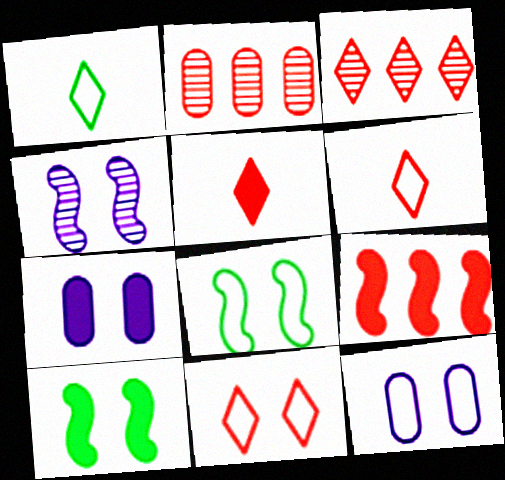[[3, 5, 11], 
[8, 11, 12]]